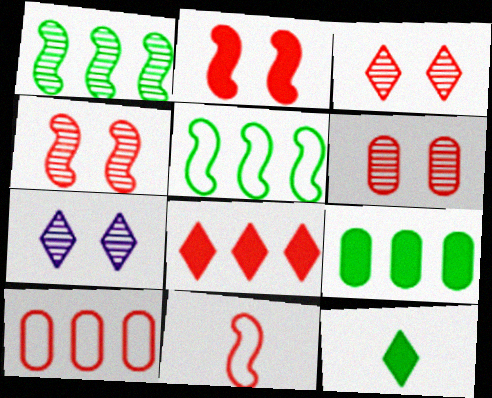[[3, 4, 6], 
[6, 8, 11], 
[7, 9, 11]]